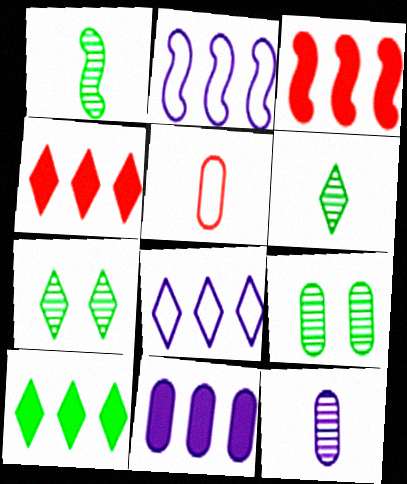[[3, 10, 11], 
[5, 9, 11]]